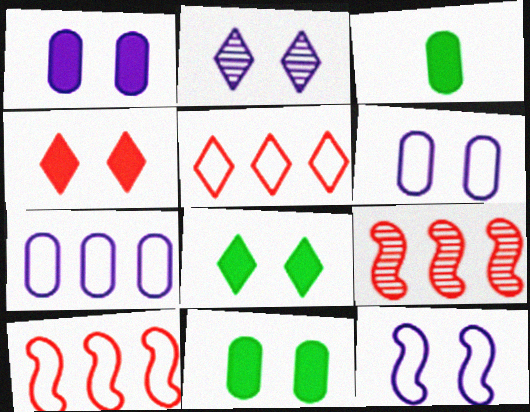[[1, 2, 12], 
[2, 3, 10]]